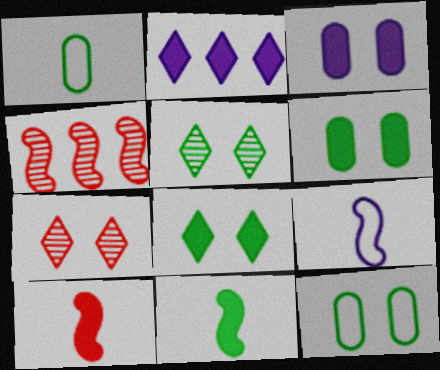[[2, 6, 10]]